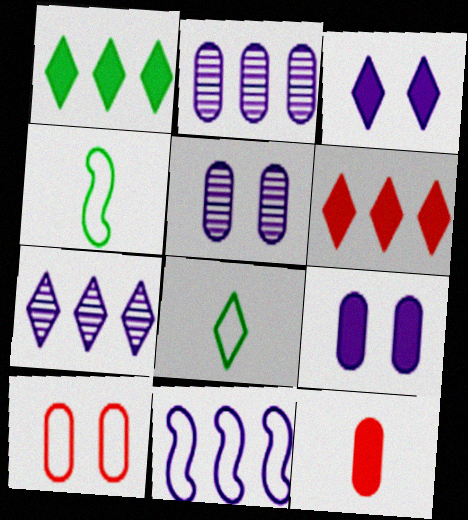[[4, 5, 6], 
[8, 10, 11]]